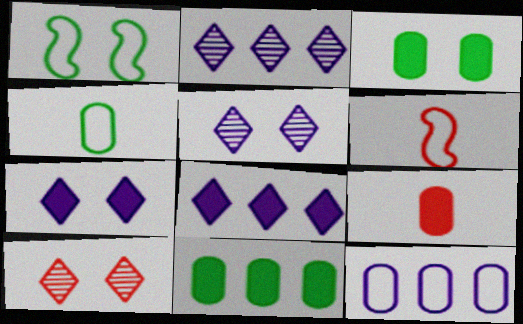[[1, 2, 9], 
[2, 3, 6], 
[5, 6, 11]]